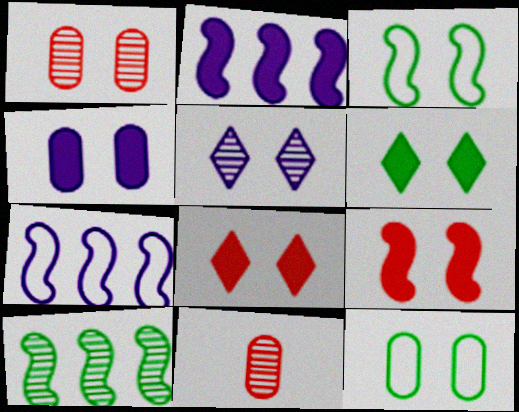[[1, 4, 12], 
[4, 6, 9], 
[5, 9, 12], 
[5, 10, 11], 
[6, 7, 11]]